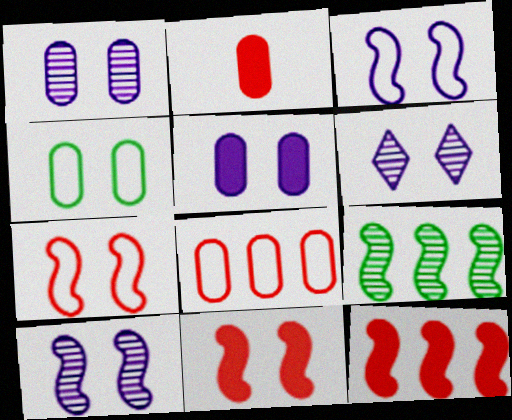[[1, 6, 10], 
[3, 5, 6], 
[4, 6, 11]]